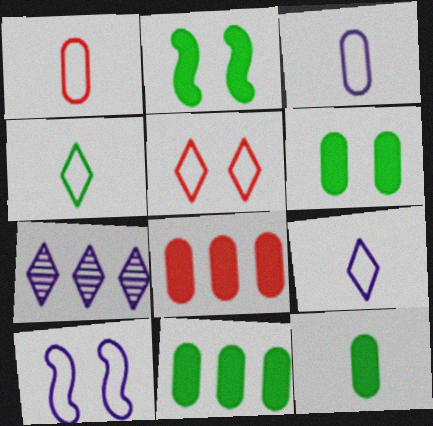[[1, 2, 7], 
[6, 11, 12]]